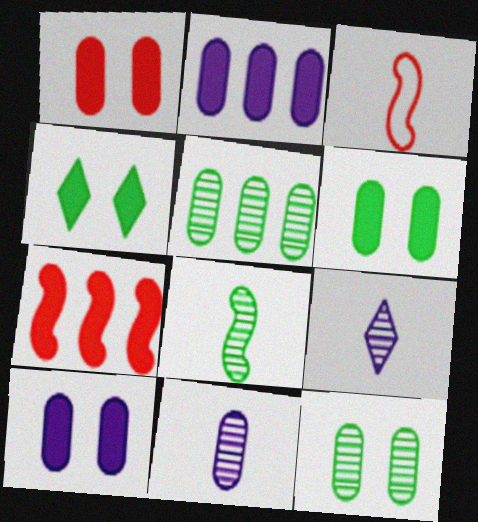[[1, 6, 10]]